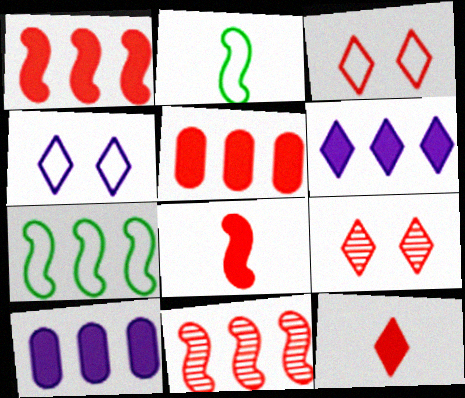[[2, 9, 10]]